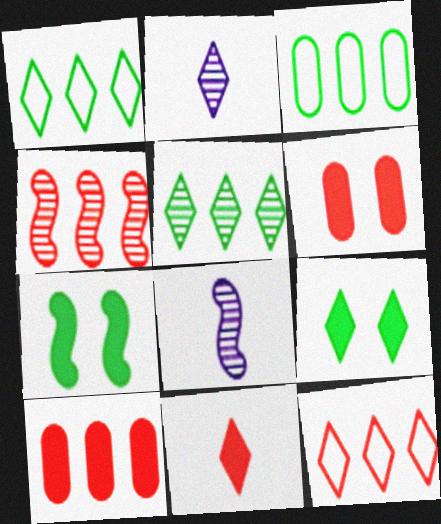[[1, 6, 8], 
[2, 9, 12], 
[4, 10, 12]]